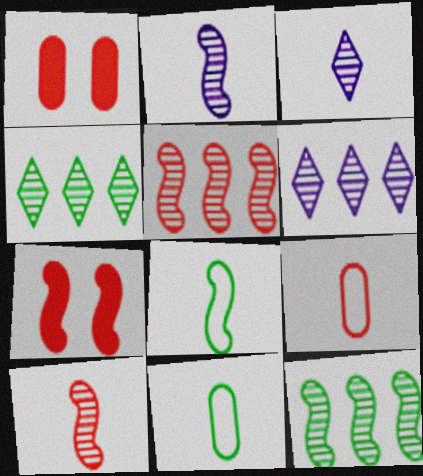[[1, 6, 8], 
[6, 7, 11]]